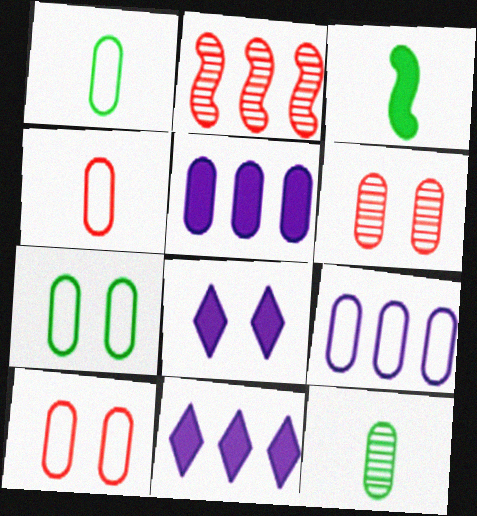[[1, 2, 8], 
[1, 5, 6], 
[1, 9, 10], 
[4, 7, 9], 
[5, 10, 12]]